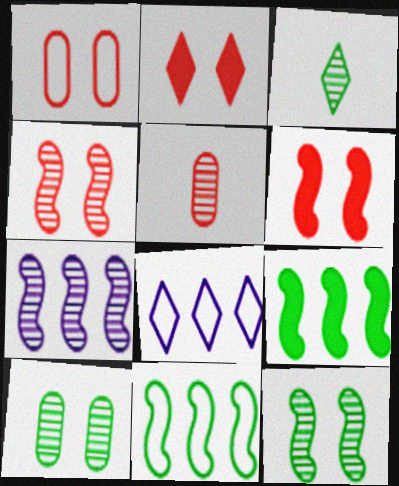[[1, 2, 4], 
[2, 3, 8]]